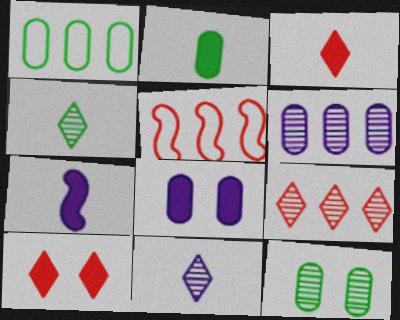[[1, 2, 12], 
[2, 3, 7], 
[4, 5, 8]]